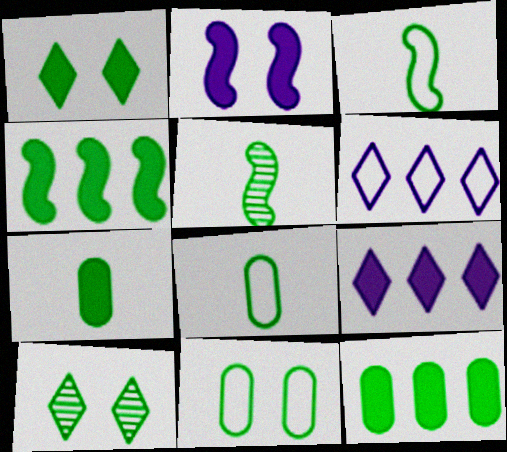[[1, 4, 7], 
[3, 10, 12], 
[4, 8, 10]]